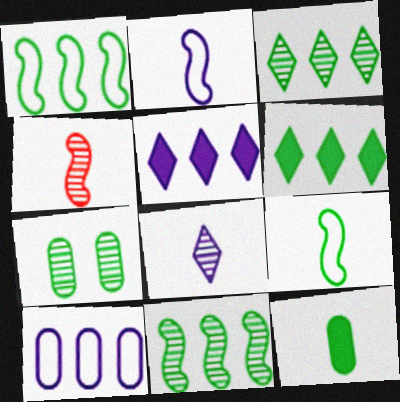[[6, 7, 9]]